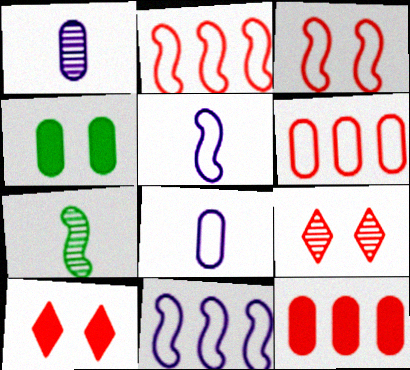[[1, 4, 6]]